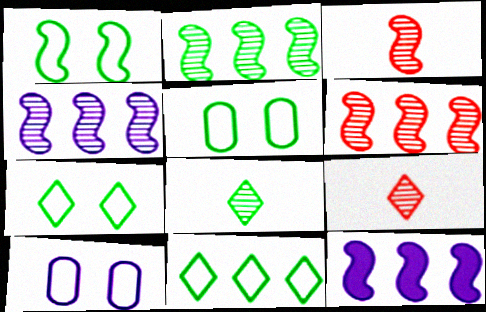[[1, 3, 12], 
[1, 5, 7], 
[2, 4, 6], 
[5, 9, 12]]